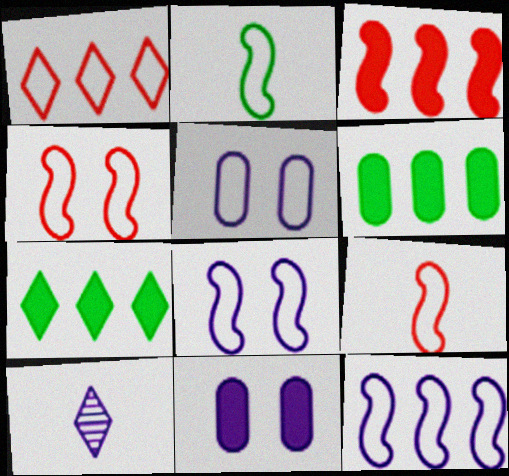[[1, 2, 5], 
[2, 4, 12], 
[4, 6, 10], 
[10, 11, 12]]